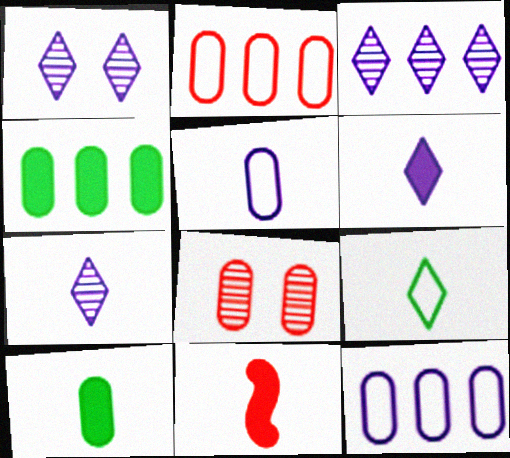[[1, 3, 7], 
[4, 5, 8], 
[6, 10, 11], 
[8, 10, 12]]